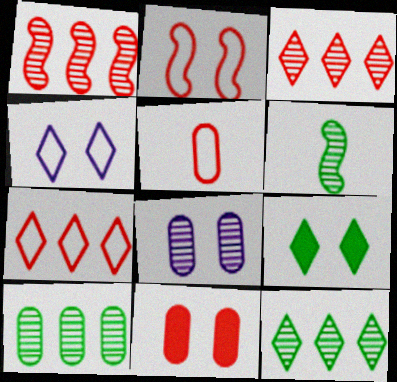[[2, 5, 7], 
[2, 8, 9], 
[3, 6, 8]]